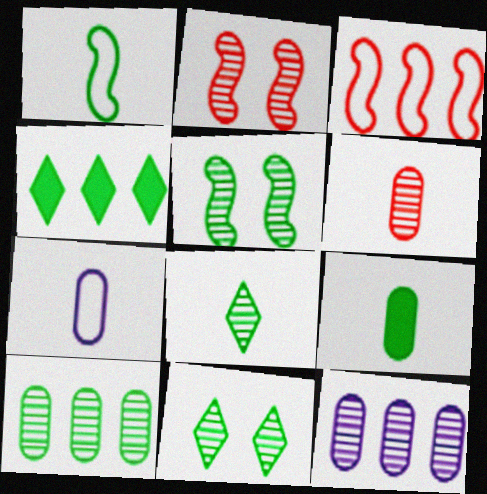[[1, 8, 9], 
[2, 4, 7], 
[2, 8, 12], 
[3, 4, 12], 
[5, 8, 10], 
[6, 7, 9]]